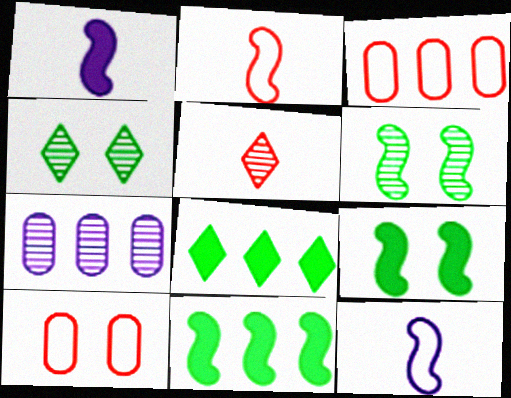[[1, 3, 4], 
[5, 6, 7]]